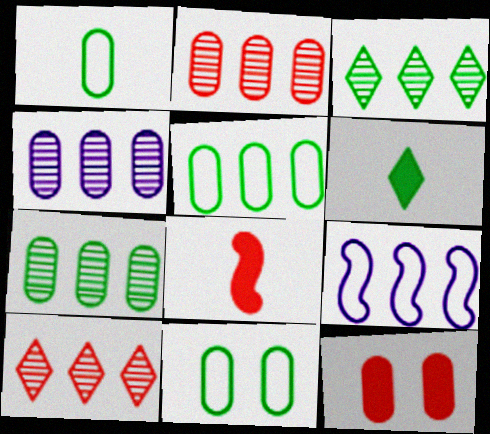[[1, 4, 12], 
[1, 5, 11], 
[2, 4, 7]]